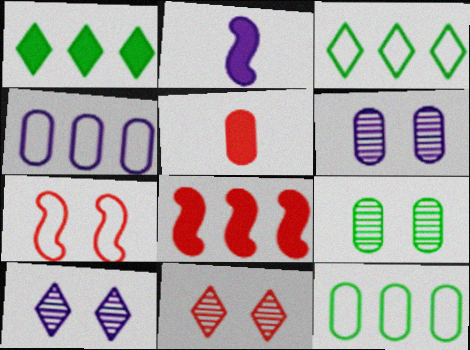[[2, 4, 10], 
[2, 11, 12], 
[4, 5, 9], 
[5, 6, 12]]